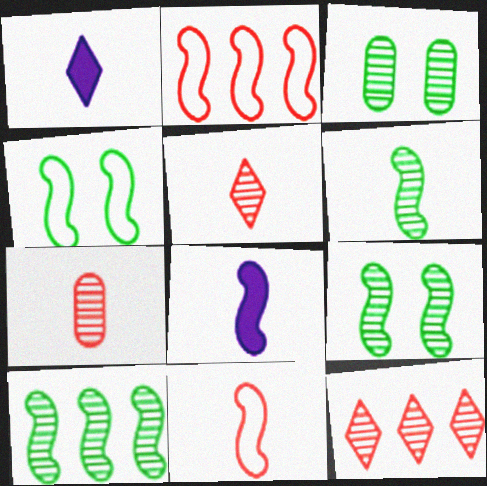[[1, 2, 3], 
[2, 8, 9], 
[6, 8, 11], 
[6, 9, 10]]